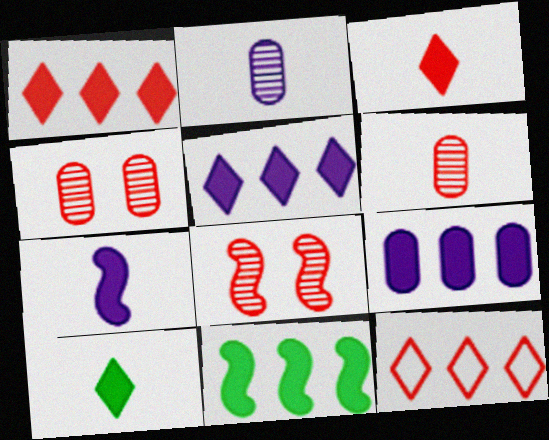[[1, 9, 11]]